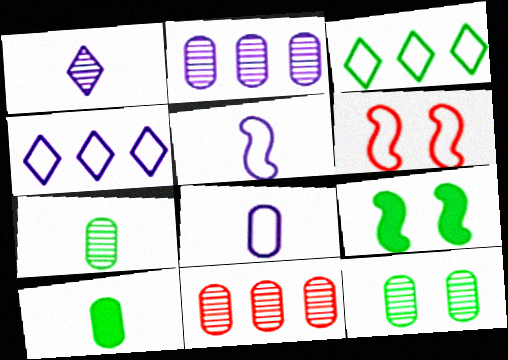[[3, 6, 8], 
[3, 7, 9]]